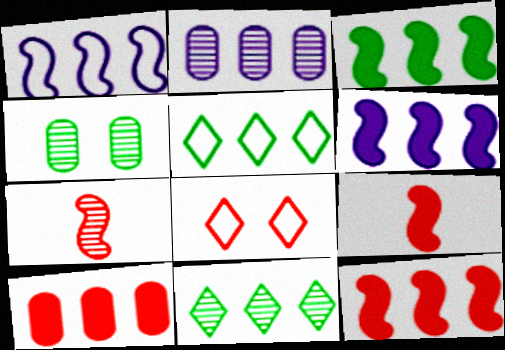[[1, 10, 11], 
[2, 5, 12], 
[3, 6, 12], 
[7, 8, 10]]